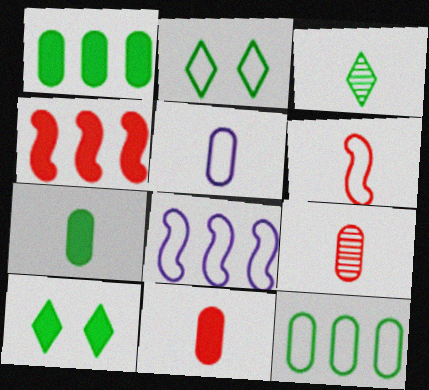[[5, 7, 9], 
[8, 9, 10]]